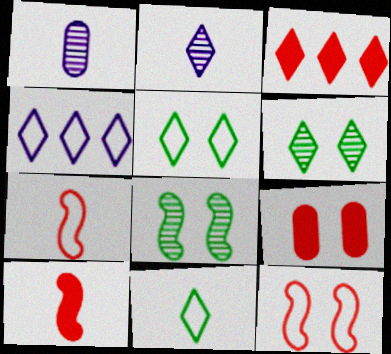[[1, 10, 11], 
[2, 3, 5], 
[3, 9, 10]]